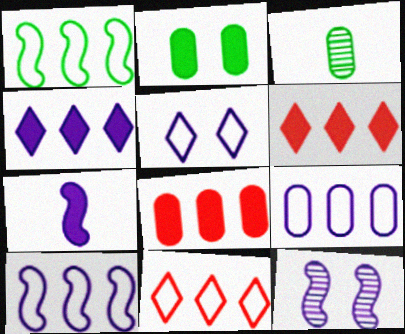[[1, 9, 11], 
[2, 6, 7], 
[7, 10, 12]]